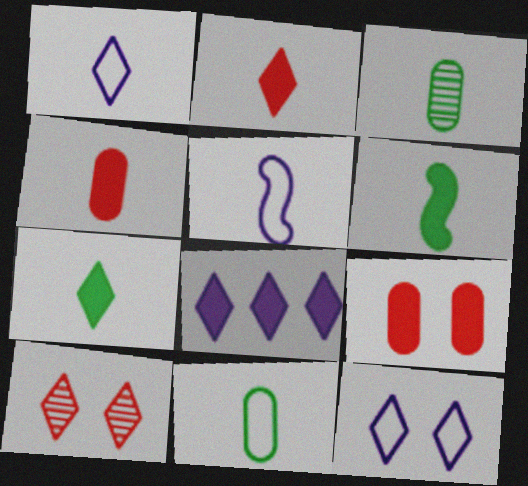[[2, 3, 5], 
[6, 8, 9]]